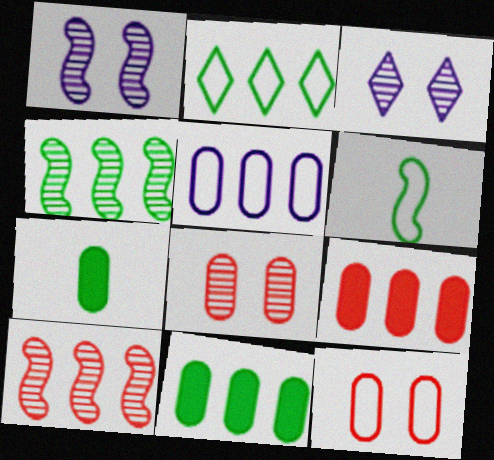[[2, 4, 11], 
[3, 6, 9], 
[5, 7, 8]]